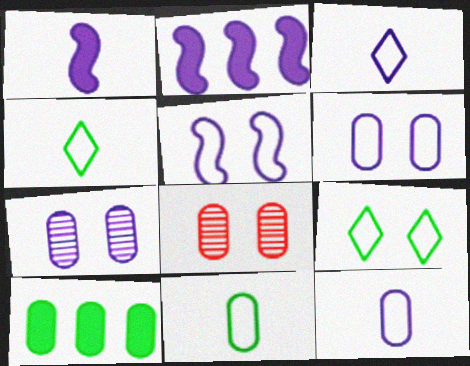[[2, 3, 7], 
[2, 4, 8], 
[8, 10, 12]]